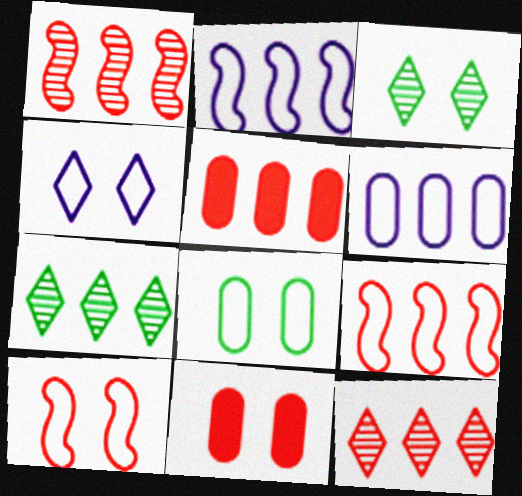[[2, 5, 7], 
[4, 8, 10], 
[5, 9, 12]]